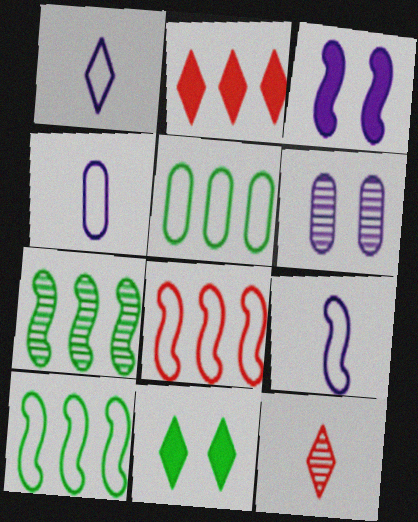[[1, 4, 9], 
[3, 5, 12], 
[6, 7, 12]]